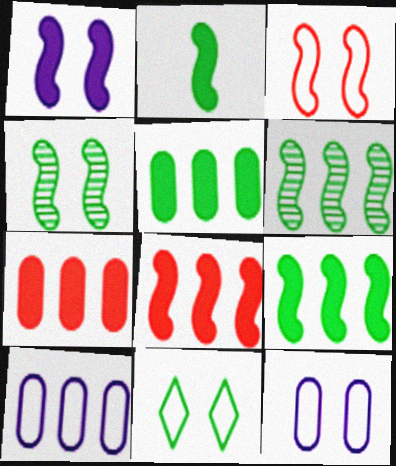[[1, 2, 8], 
[1, 3, 4], 
[3, 11, 12]]